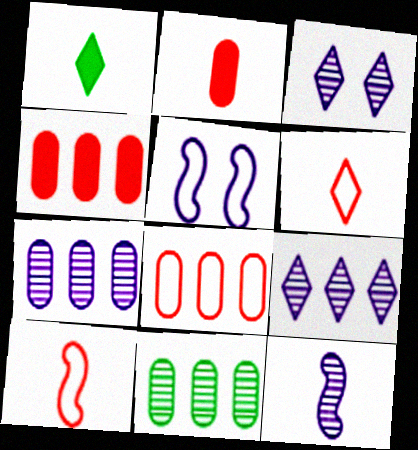[[3, 7, 12]]